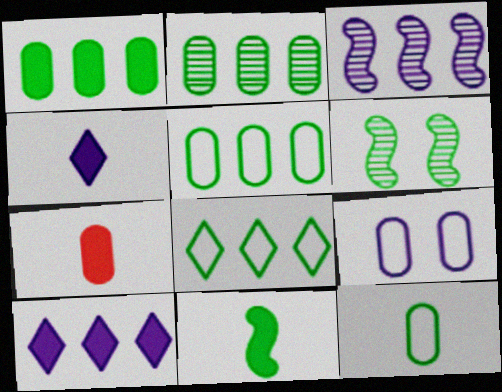[[1, 2, 5], 
[2, 7, 9], 
[3, 4, 9], 
[4, 7, 11]]